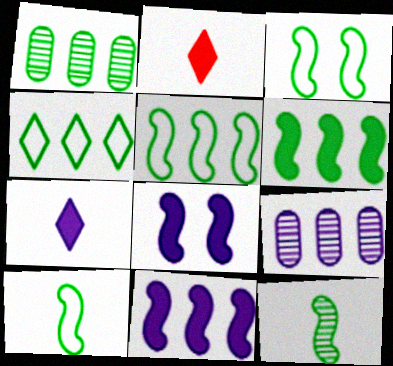[[1, 4, 6], 
[2, 3, 9], 
[3, 5, 10], 
[3, 6, 12]]